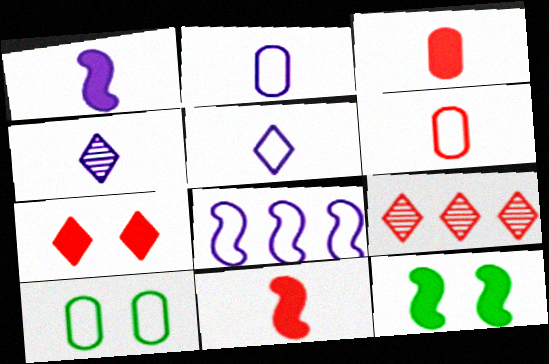[[1, 2, 4], 
[1, 9, 10], 
[2, 9, 12]]